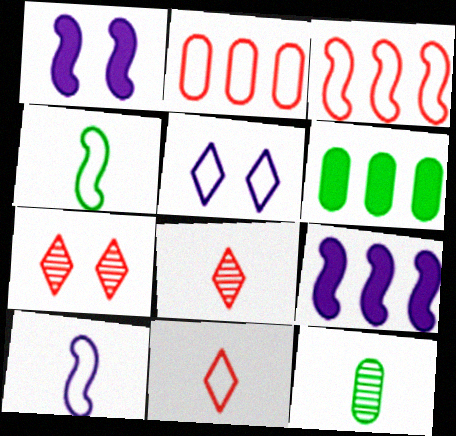[[2, 4, 5], 
[6, 7, 10]]